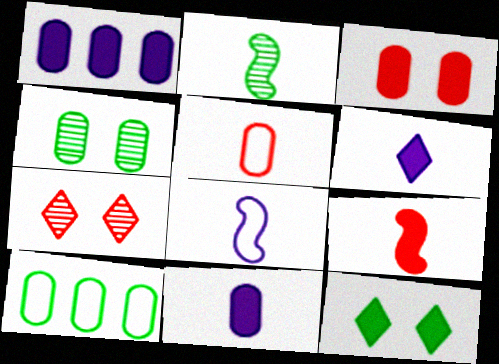[[1, 4, 5], 
[1, 9, 12], 
[2, 5, 6], 
[2, 8, 9], 
[2, 10, 12]]